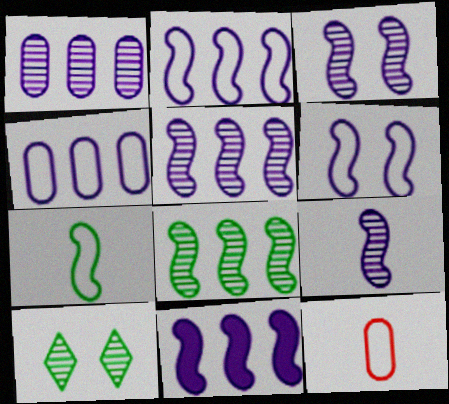[[2, 5, 11], 
[3, 5, 9], 
[6, 9, 11], 
[10, 11, 12]]